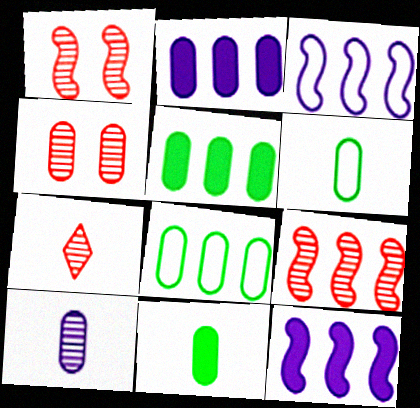[[2, 4, 6], 
[4, 7, 9]]